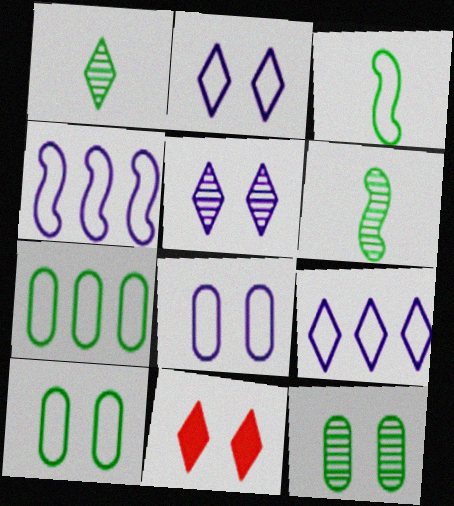[[1, 9, 11]]